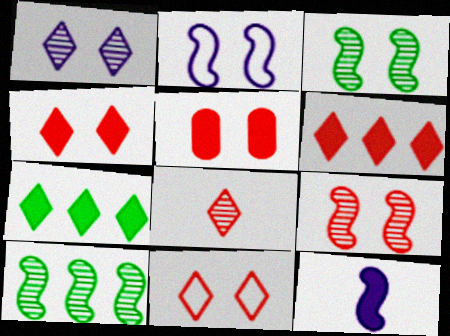[[5, 7, 12], 
[5, 9, 11], 
[6, 8, 11]]